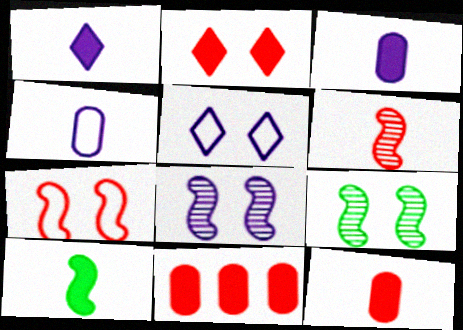[[1, 10, 12]]